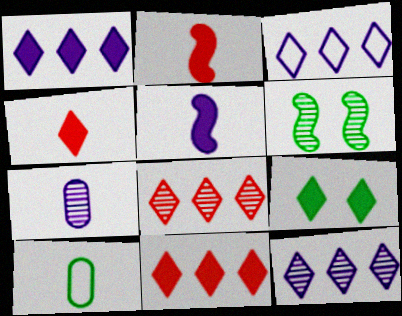[[1, 3, 12], 
[1, 4, 9], 
[6, 7, 8]]